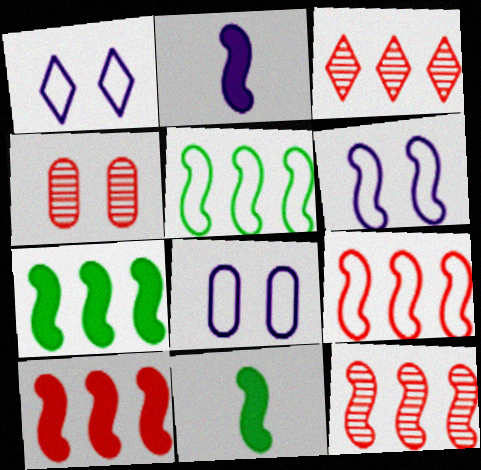[[1, 6, 8], 
[3, 8, 11], 
[6, 11, 12], 
[9, 10, 12]]